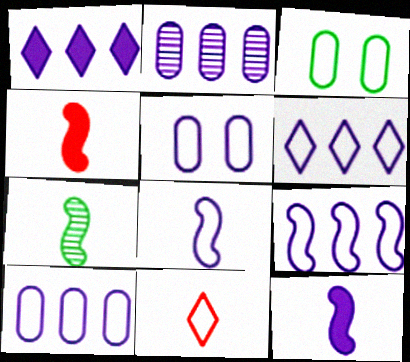[[1, 2, 9], 
[3, 9, 11], 
[4, 7, 8], 
[5, 6, 8], 
[6, 9, 10]]